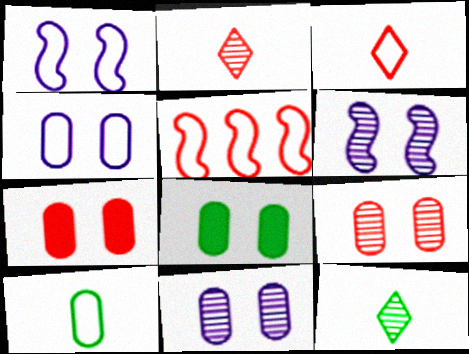[[2, 5, 7], 
[4, 8, 9]]